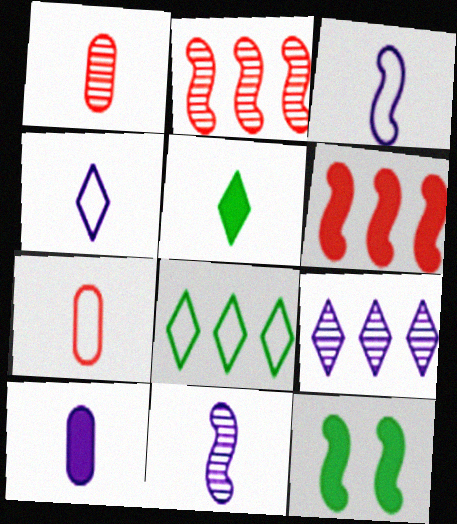[[1, 3, 5], 
[2, 3, 12], 
[4, 10, 11], 
[5, 7, 11], 
[7, 9, 12]]